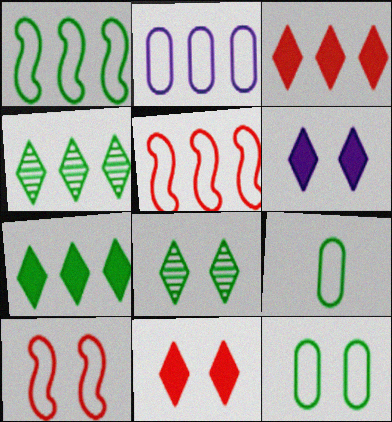[]